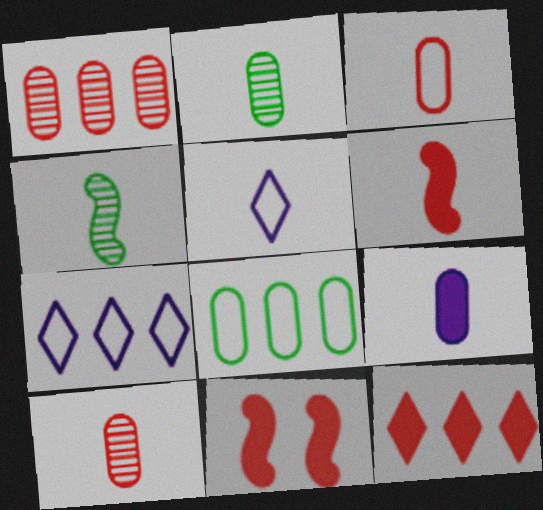[[2, 3, 9], 
[2, 5, 6], 
[2, 7, 11]]